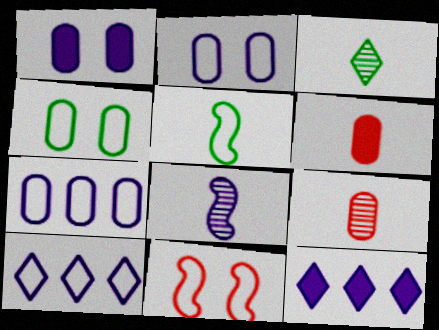[[1, 8, 10], 
[2, 8, 12], 
[3, 8, 9]]